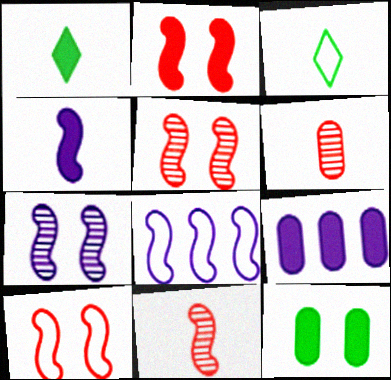[[1, 2, 9], 
[2, 5, 10], 
[3, 4, 6], 
[3, 5, 9], 
[4, 7, 8]]